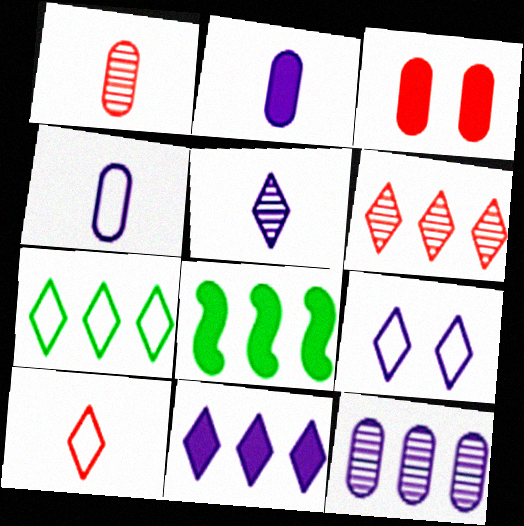[[1, 8, 9], 
[5, 9, 11], 
[6, 7, 11], 
[7, 9, 10]]